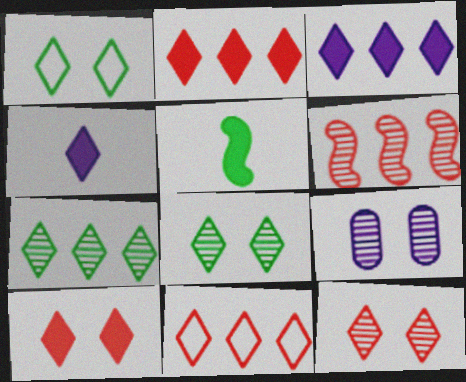[[3, 7, 11], 
[4, 8, 11], 
[5, 9, 11]]